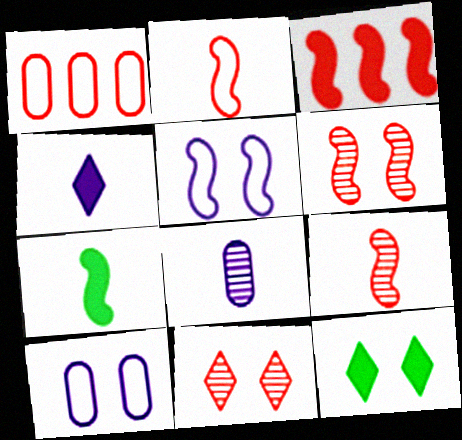[[2, 3, 6], 
[6, 10, 12]]